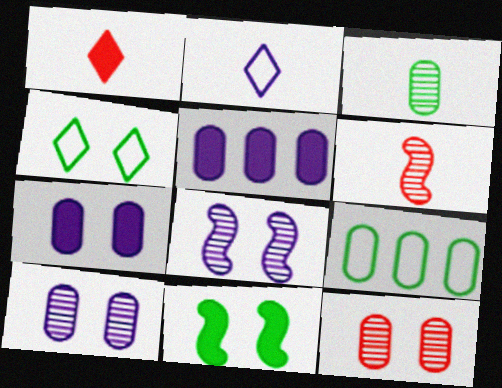[[1, 5, 11], 
[1, 8, 9], 
[2, 5, 8], 
[4, 5, 6]]